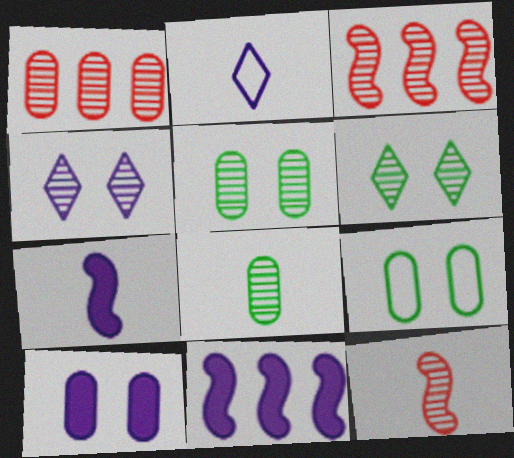[[3, 4, 8]]